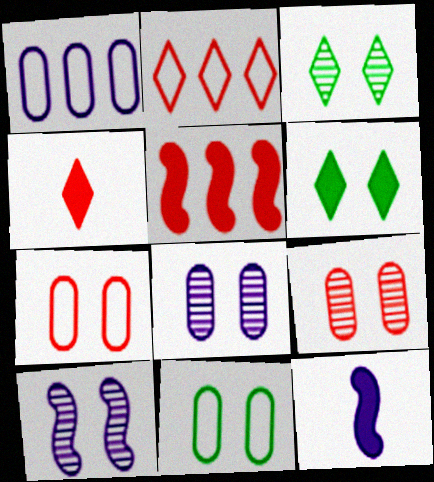[[3, 9, 10], 
[6, 7, 10]]